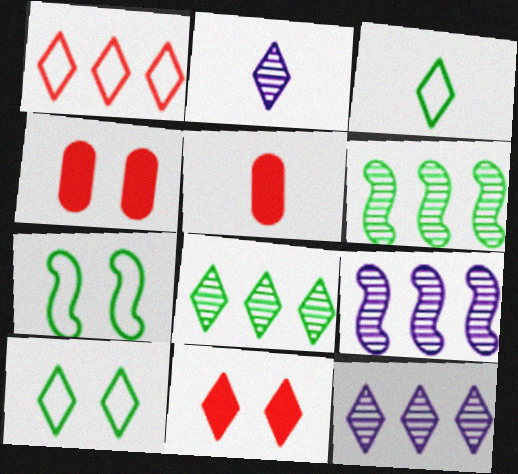[[3, 4, 9], 
[3, 11, 12], 
[5, 7, 12], 
[5, 9, 10]]